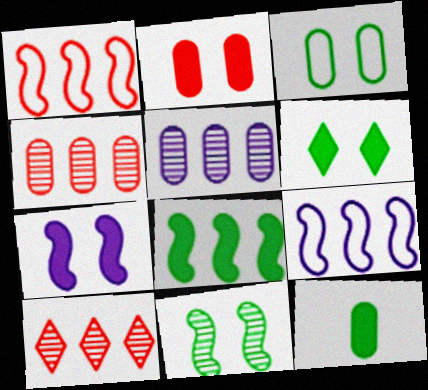[[2, 6, 7], 
[3, 6, 11], 
[6, 8, 12]]